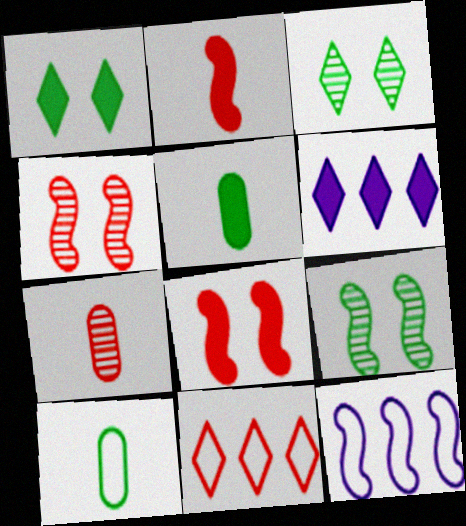[[1, 7, 12], 
[2, 9, 12], 
[4, 6, 10], 
[5, 6, 8], 
[7, 8, 11]]